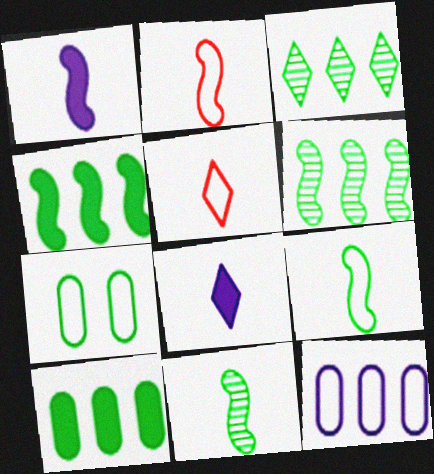[[1, 2, 11]]